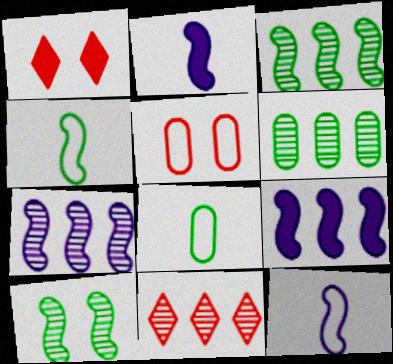[[1, 6, 12], 
[1, 7, 8], 
[6, 7, 11]]